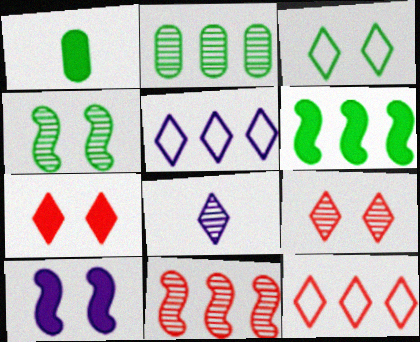[]